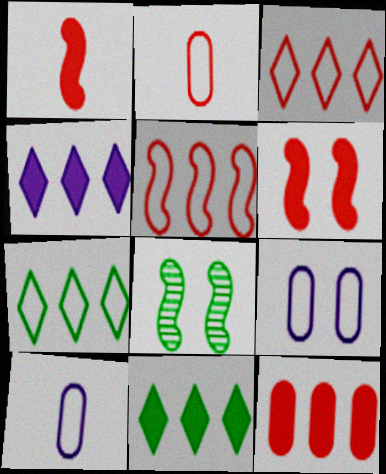[[2, 4, 8]]